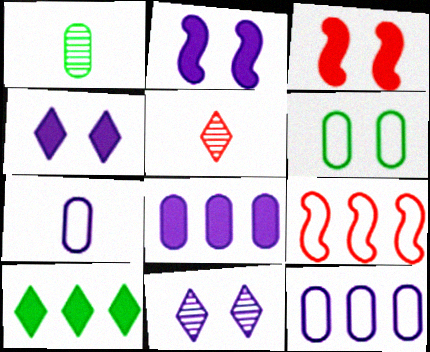[[1, 4, 9], 
[3, 6, 11]]